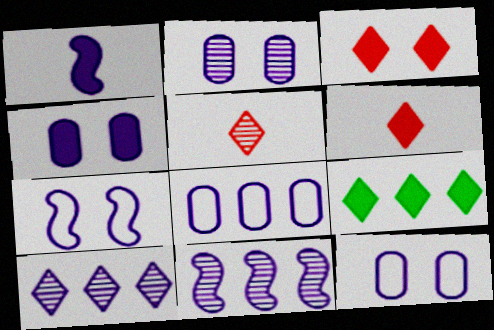[[1, 7, 11], 
[1, 10, 12], 
[2, 4, 12]]